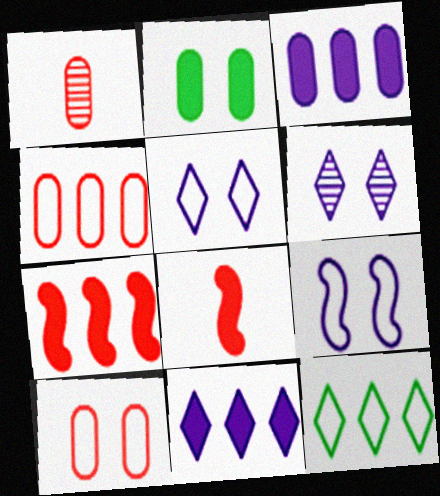[[2, 8, 11]]